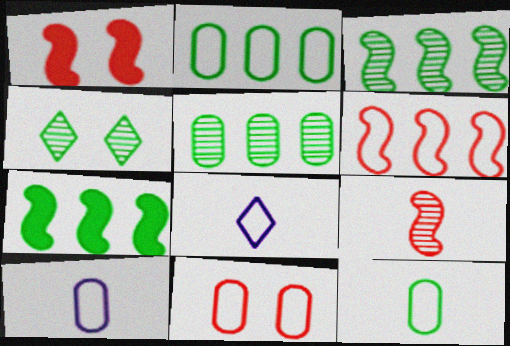[[1, 5, 8], 
[1, 6, 9], 
[2, 10, 11], 
[4, 7, 12]]